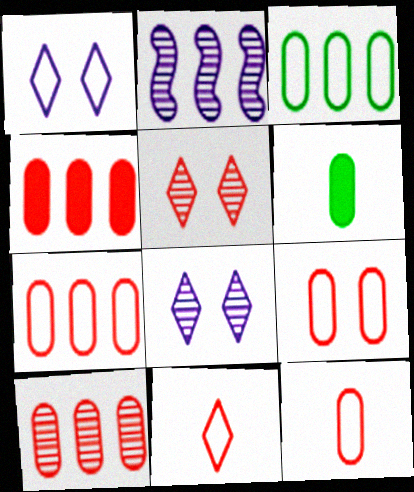[[4, 7, 10], 
[7, 9, 12]]